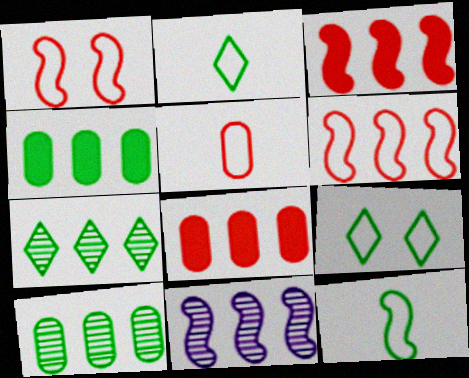[]